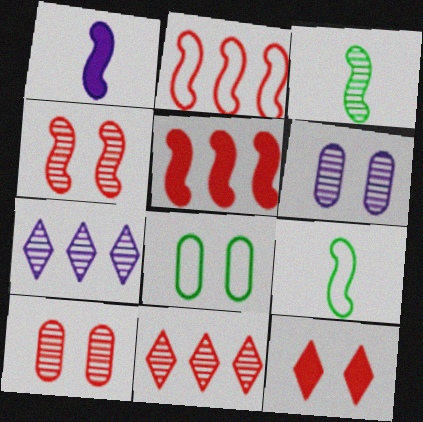[[1, 8, 11], 
[3, 6, 11], 
[3, 7, 10]]